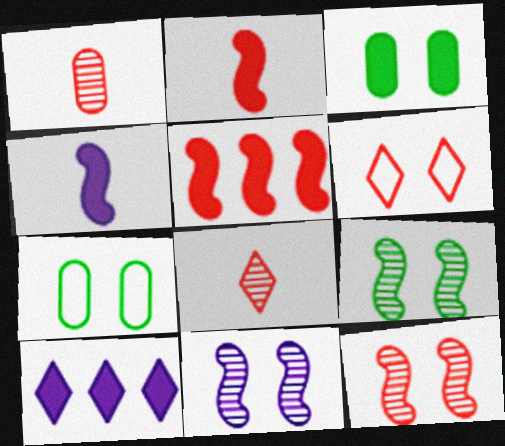[[1, 5, 6], 
[2, 3, 10], 
[3, 6, 11], 
[9, 11, 12]]